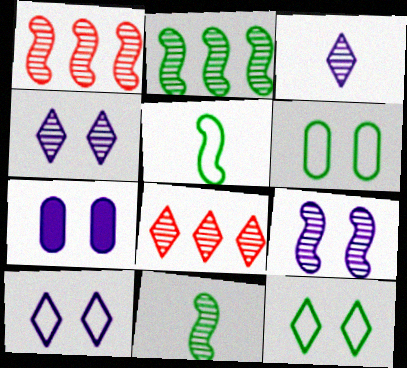[[1, 9, 11], 
[5, 7, 8], 
[7, 9, 10]]